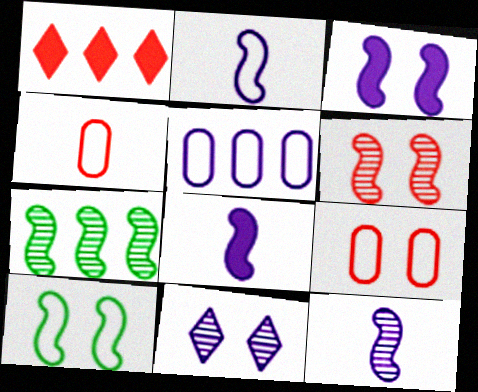[[1, 4, 6], 
[1, 5, 7], 
[2, 8, 12], 
[3, 6, 10], 
[5, 8, 11], 
[6, 7, 12]]